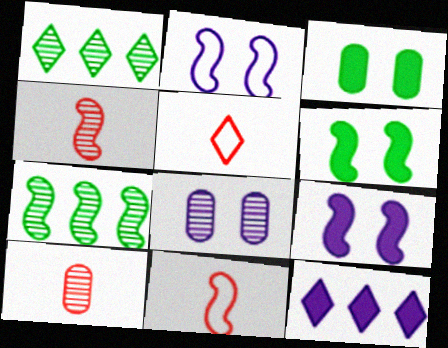[[1, 4, 8], 
[7, 9, 11]]